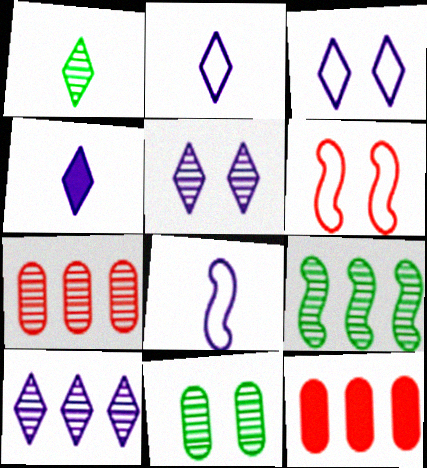[[1, 9, 11], 
[3, 4, 10], 
[7, 9, 10]]